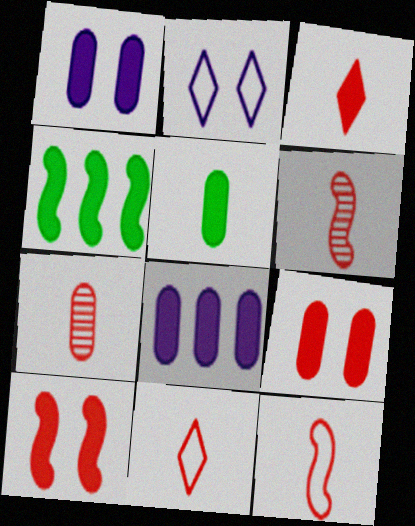[[1, 3, 4], 
[2, 4, 7], 
[3, 7, 12], 
[5, 8, 9]]